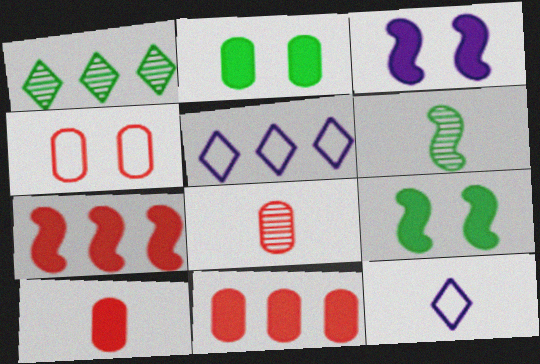[[4, 8, 11], 
[5, 8, 9], 
[6, 10, 12]]